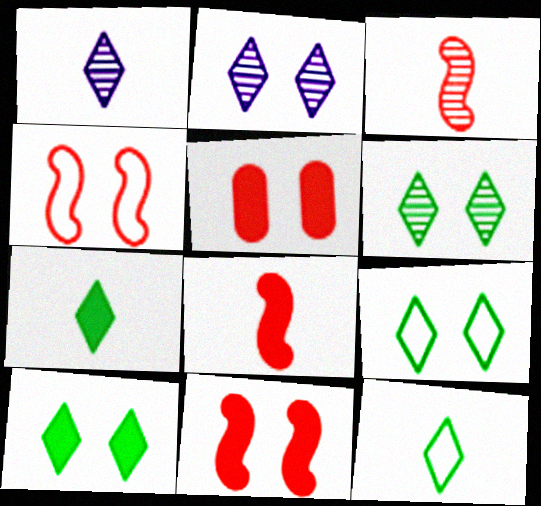[[6, 9, 10]]